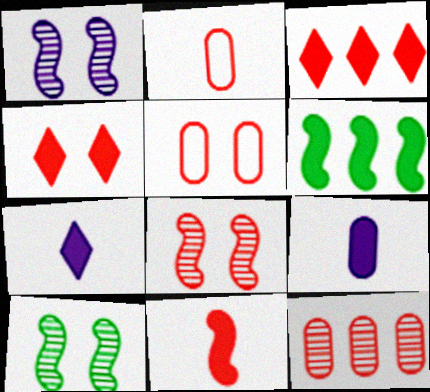[[1, 8, 10], 
[2, 3, 8], 
[4, 5, 8], 
[4, 6, 9]]